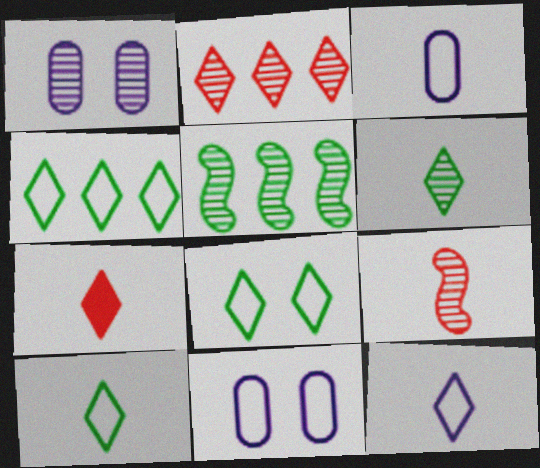[[4, 8, 10], 
[5, 7, 11], 
[6, 7, 12]]